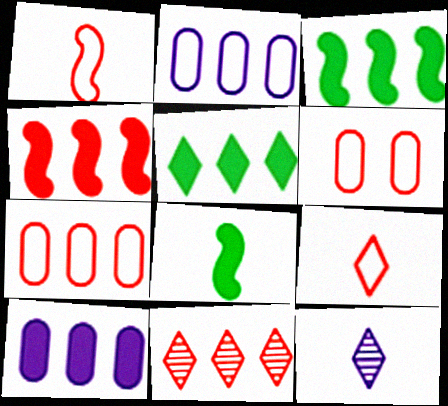[[2, 3, 11], 
[3, 6, 12], 
[4, 5, 10], 
[4, 7, 11]]